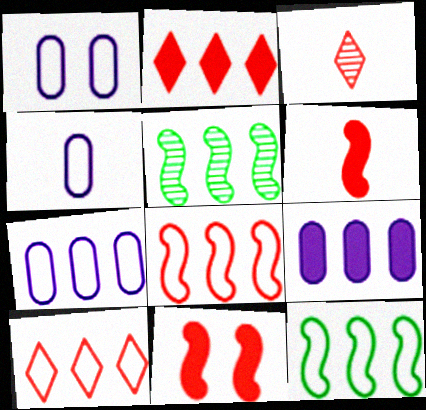[[1, 4, 7], 
[2, 5, 7], 
[5, 9, 10], 
[7, 10, 12]]